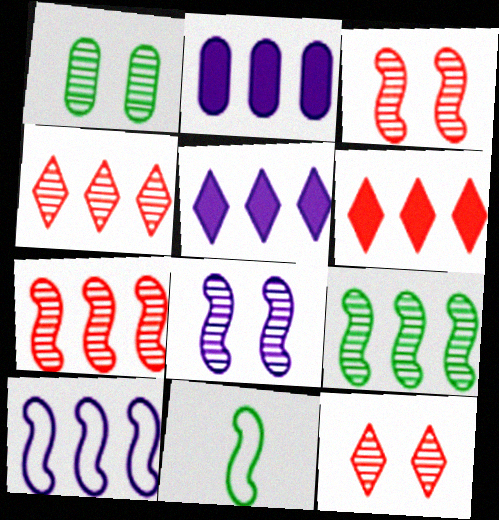[[1, 8, 12], 
[2, 11, 12]]